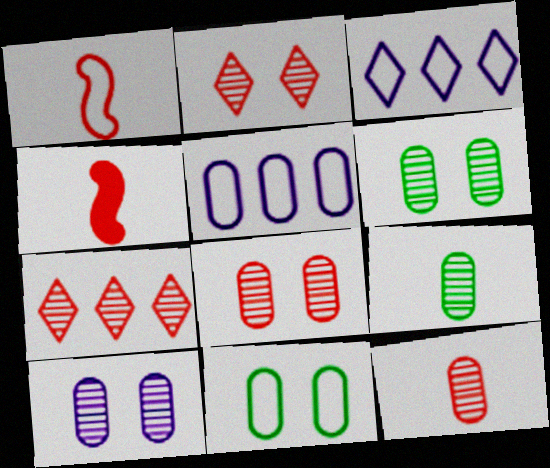[[1, 3, 11], 
[3, 4, 6], 
[6, 8, 10]]